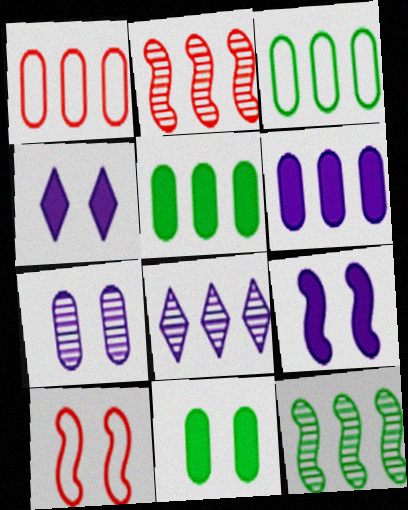[]